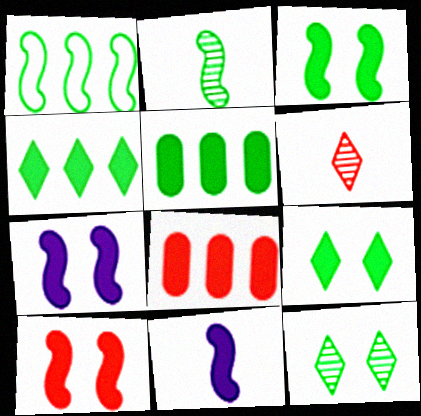[[1, 2, 3], 
[3, 7, 10], 
[8, 9, 11]]